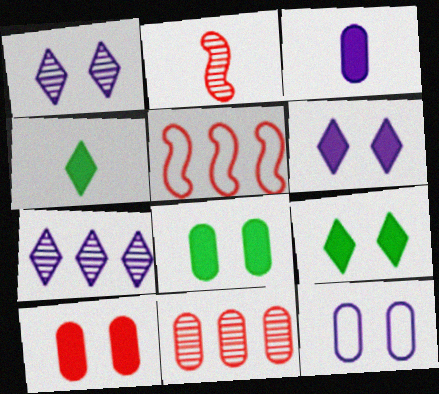[]